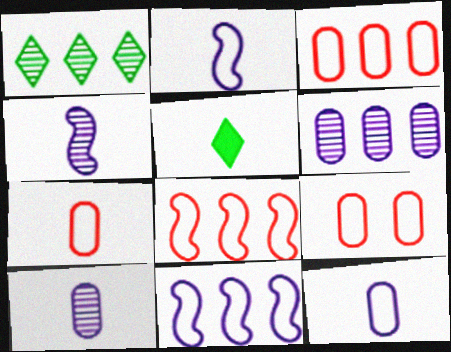[[3, 7, 9], 
[4, 5, 7]]